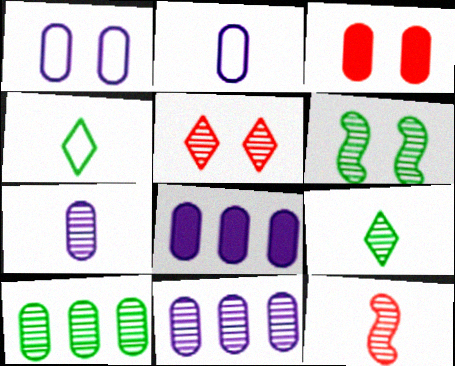[[1, 7, 8], 
[2, 3, 10], 
[6, 9, 10], 
[7, 9, 12]]